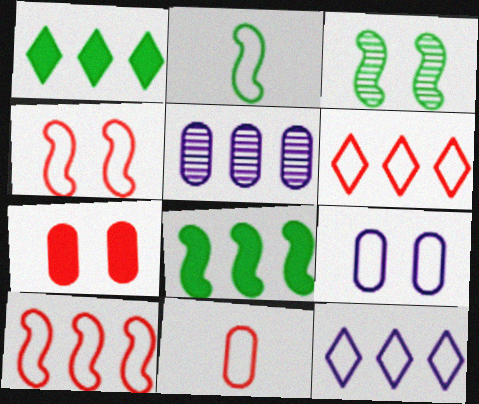[[1, 5, 10], 
[2, 3, 8], 
[2, 6, 9], 
[4, 6, 11], 
[5, 6, 8]]